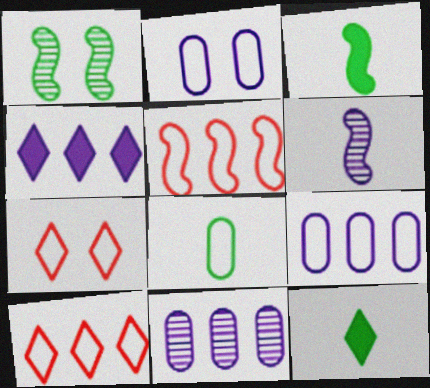[[2, 4, 6], 
[3, 7, 11]]